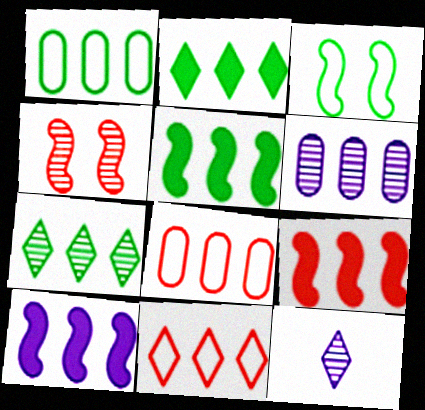[[1, 5, 7], 
[5, 6, 11], 
[5, 9, 10], 
[7, 8, 10]]